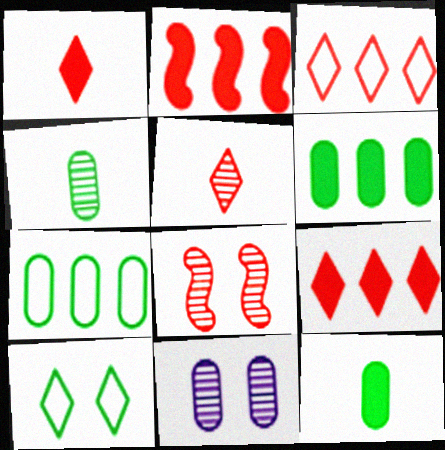[]